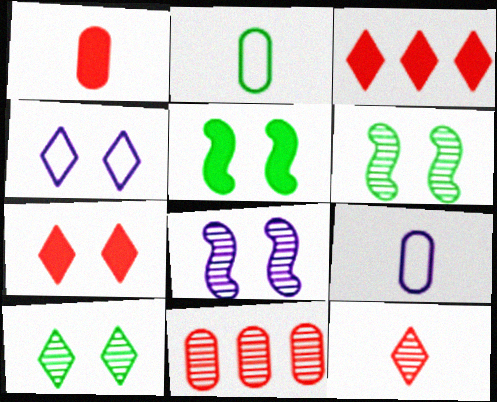[[2, 3, 8], 
[3, 6, 9], 
[4, 7, 10]]